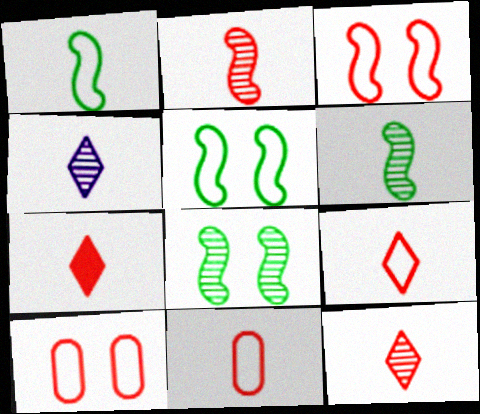[[2, 7, 11], 
[7, 9, 12]]